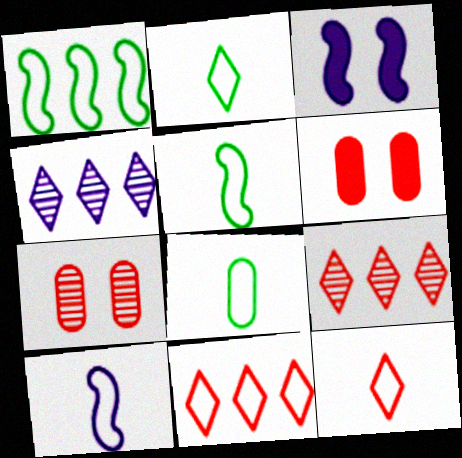[[2, 5, 8], 
[3, 8, 9], 
[4, 5, 6], 
[8, 10, 12]]